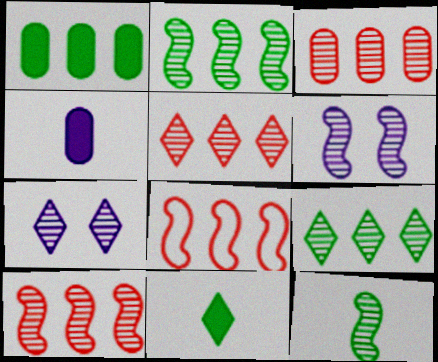[[3, 5, 10], 
[3, 7, 12], 
[6, 10, 12]]